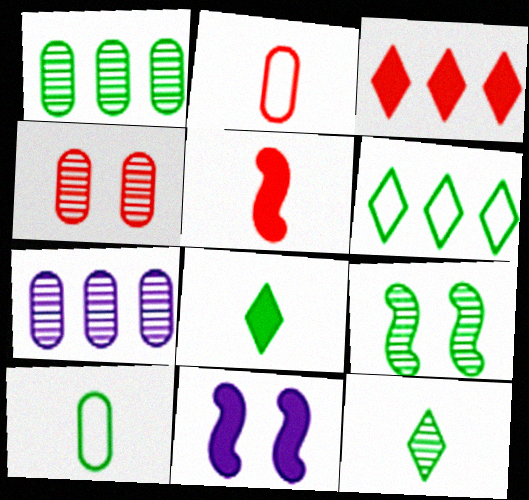[[1, 9, 12]]